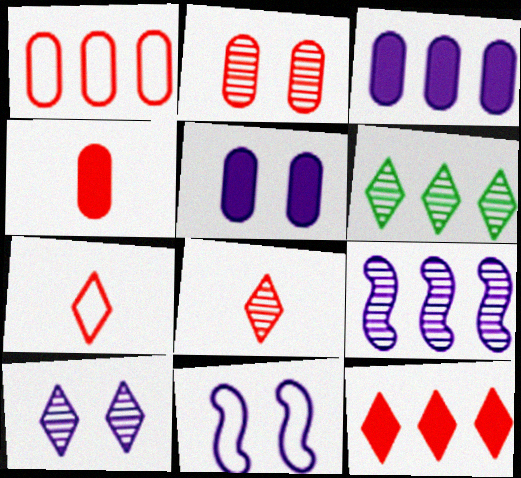[[1, 2, 4], 
[4, 6, 11], 
[5, 10, 11], 
[6, 8, 10]]